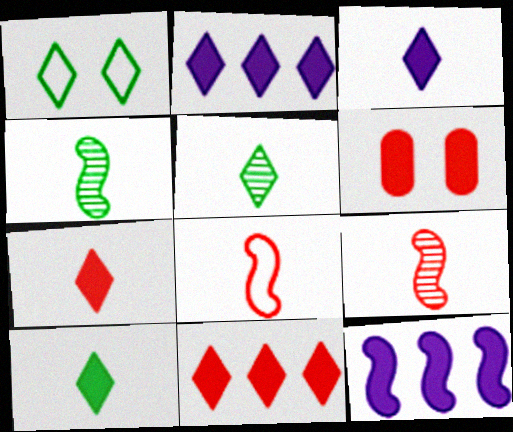[[3, 7, 10], 
[6, 10, 12]]